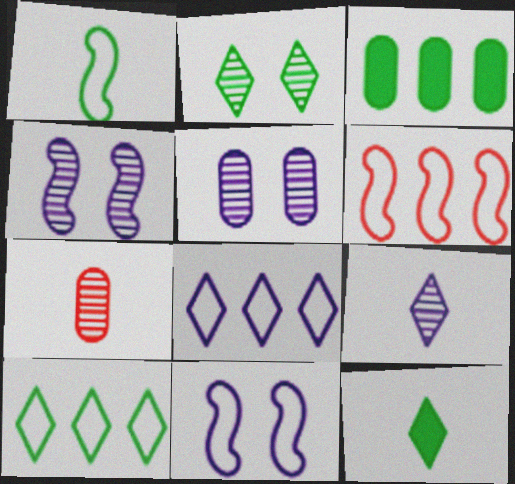[[1, 2, 3], 
[1, 6, 11], 
[2, 10, 12], 
[5, 6, 12]]